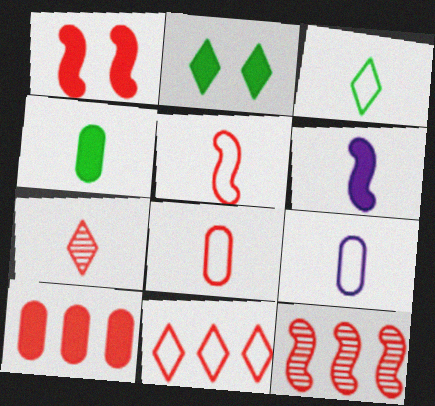[[1, 5, 12], 
[2, 6, 10], 
[2, 9, 12], 
[3, 5, 9], 
[10, 11, 12]]